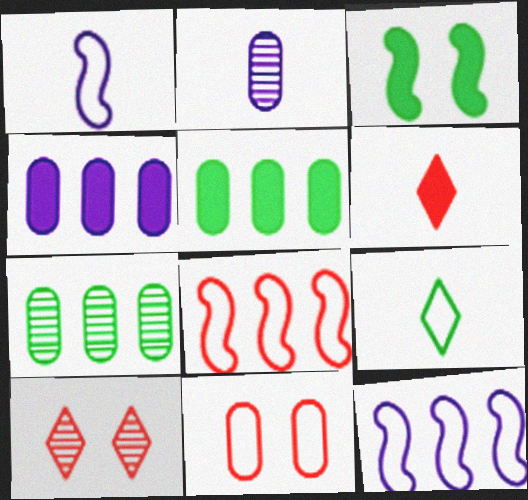[[1, 5, 10], 
[2, 5, 11], 
[3, 4, 6], 
[3, 7, 9], 
[9, 11, 12]]